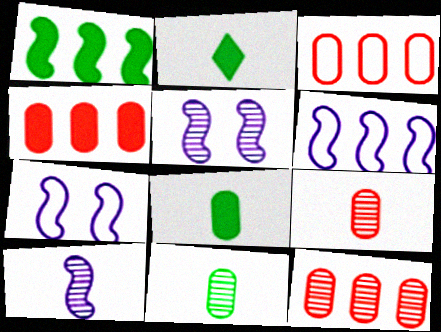[[2, 3, 5], 
[2, 7, 12], 
[3, 4, 12]]